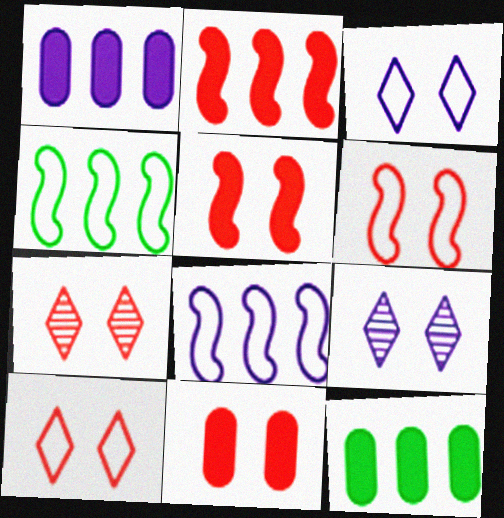[[6, 7, 11]]